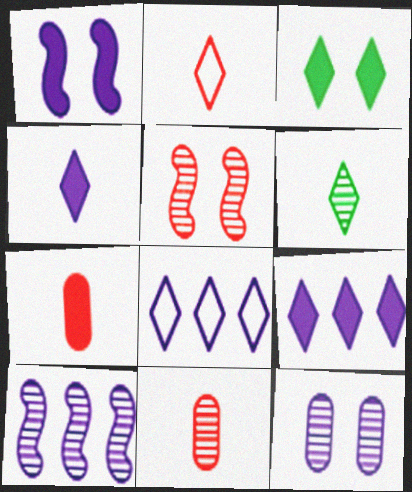[[2, 4, 6]]